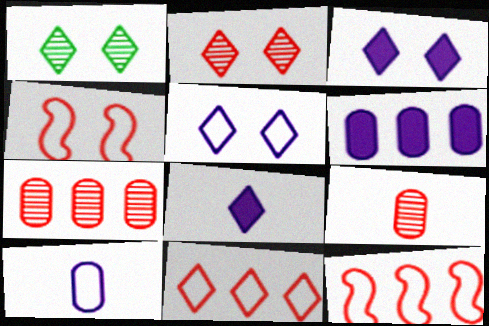[[1, 8, 11]]